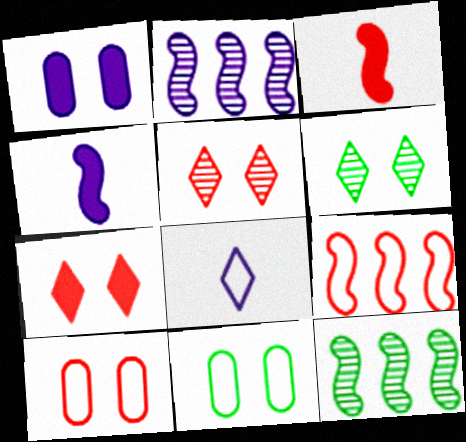[[1, 2, 8], 
[8, 9, 11]]